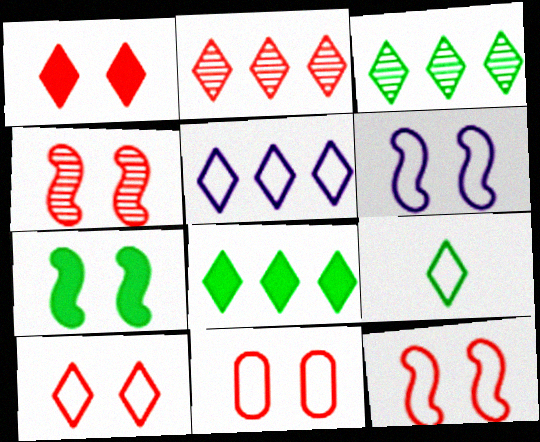[[1, 4, 11], 
[2, 5, 8], 
[4, 6, 7], 
[5, 9, 10], 
[10, 11, 12]]